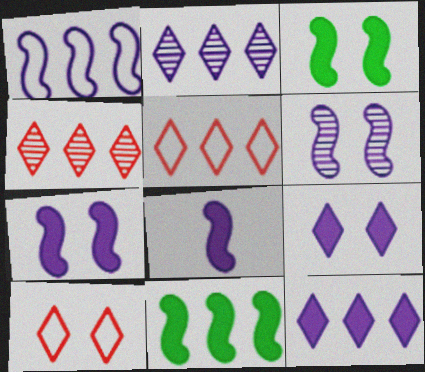[[1, 6, 8]]